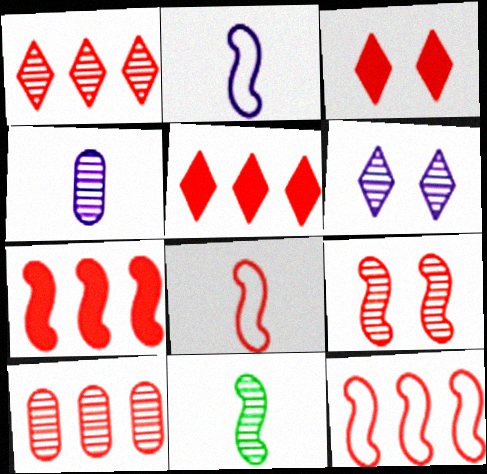[[3, 8, 10], 
[5, 10, 12], 
[6, 10, 11], 
[7, 8, 9]]